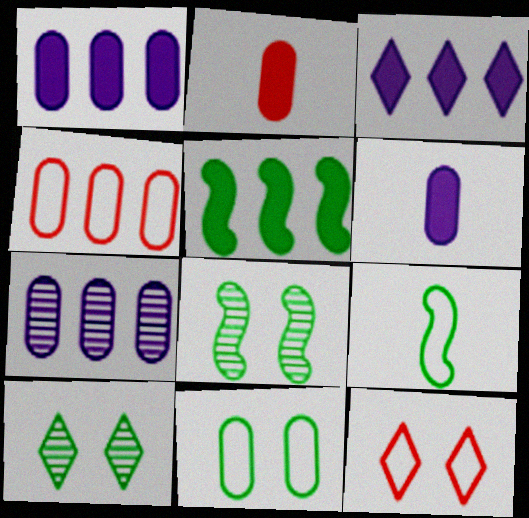[[2, 7, 11], 
[5, 8, 9]]